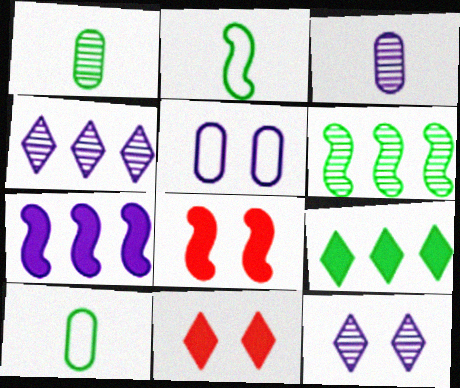[[4, 8, 10]]